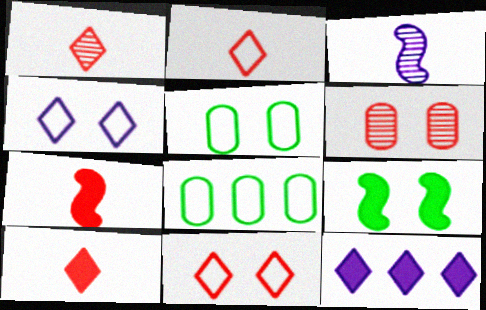[[1, 2, 10], 
[4, 6, 9]]